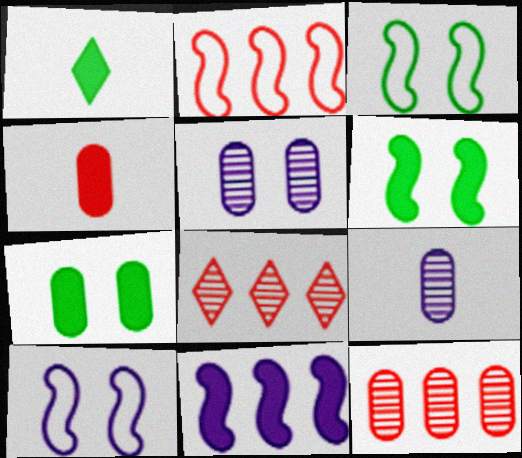[[1, 2, 5], 
[1, 10, 12]]